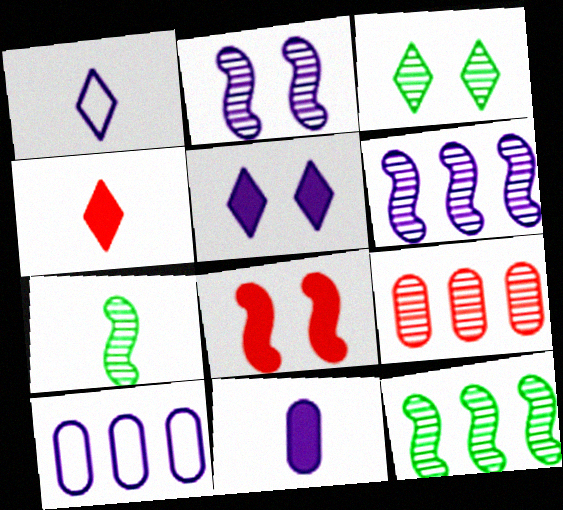[]